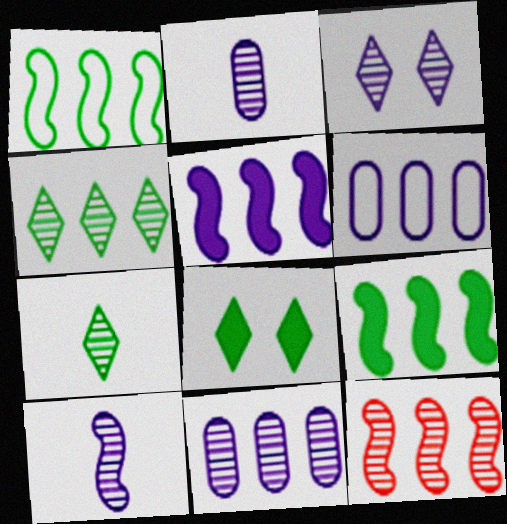[[1, 5, 12], 
[3, 10, 11], 
[4, 11, 12]]